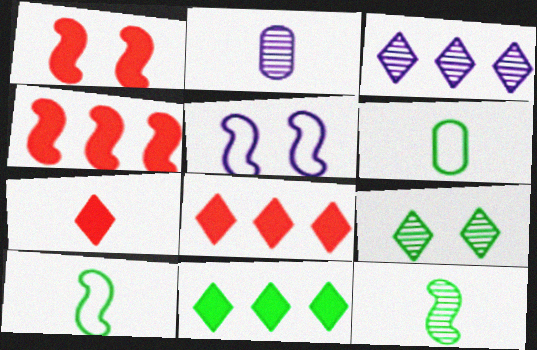[[1, 3, 6], 
[2, 7, 10], 
[4, 5, 12]]